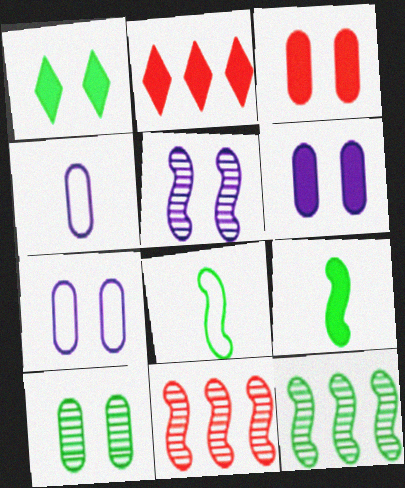[[1, 4, 11], 
[2, 6, 9], 
[3, 7, 10]]